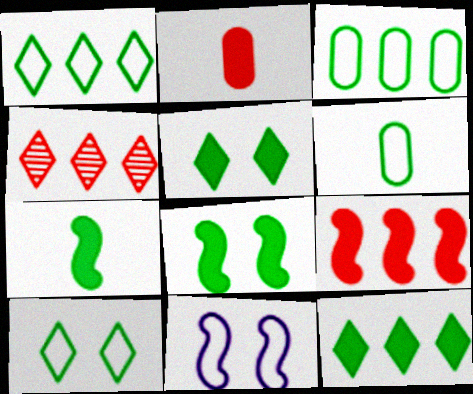[]